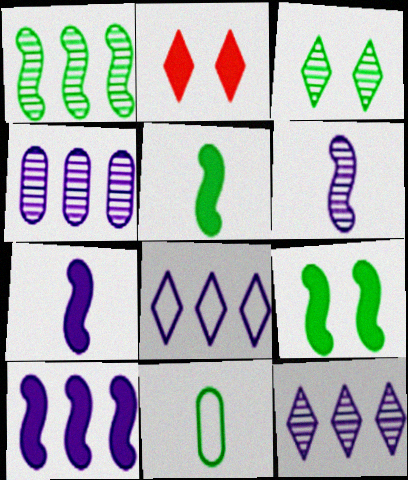[[4, 8, 10]]